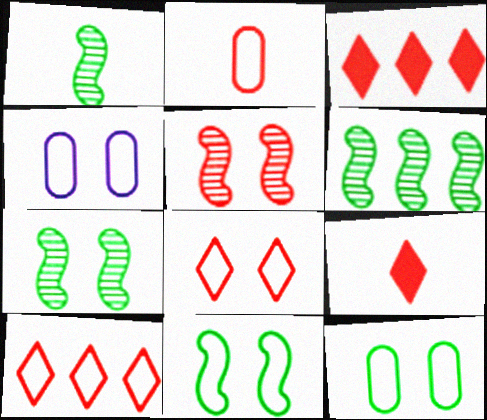[[1, 3, 4], 
[1, 6, 7], 
[2, 3, 5], 
[4, 6, 9], 
[4, 8, 11]]